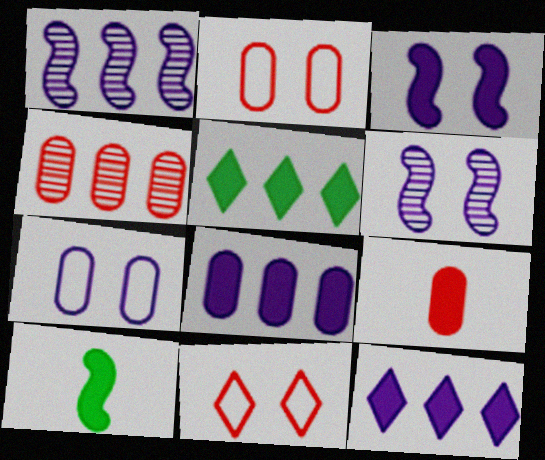[[2, 4, 9], 
[3, 5, 9]]